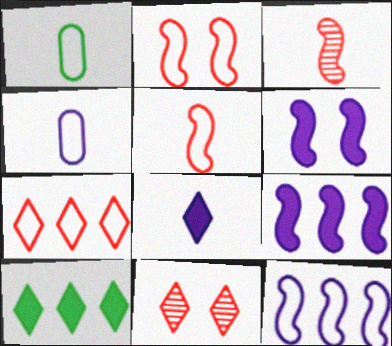[[1, 3, 8], 
[1, 9, 11]]